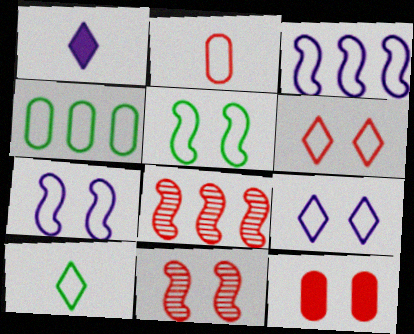[[1, 4, 11], 
[4, 5, 10], 
[6, 11, 12]]